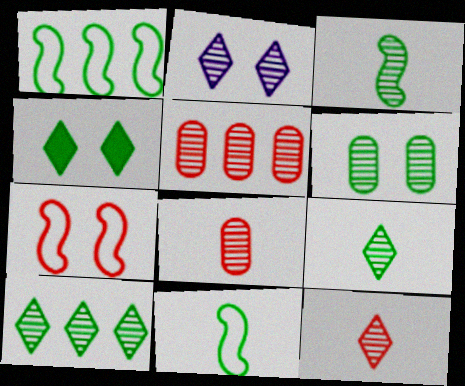[[2, 3, 5], 
[2, 10, 12], 
[3, 6, 10]]